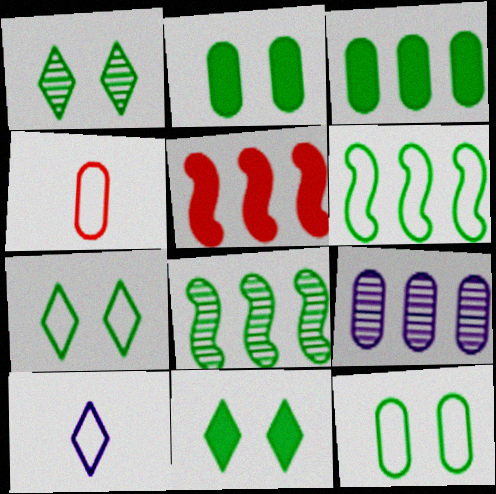[[1, 7, 11], 
[2, 4, 9]]